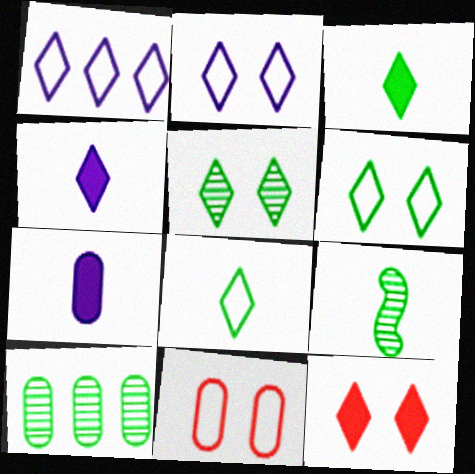[[2, 5, 12], 
[5, 9, 10], 
[7, 10, 11]]